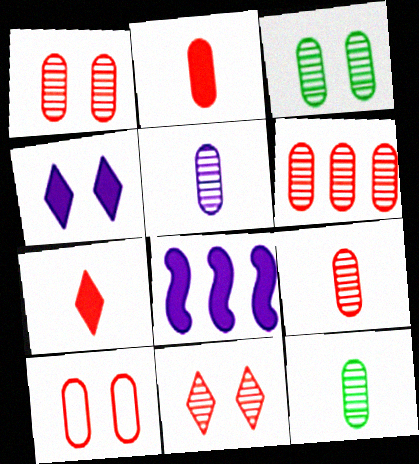[[1, 6, 9], 
[2, 6, 10], 
[3, 5, 6], 
[5, 9, 12]]